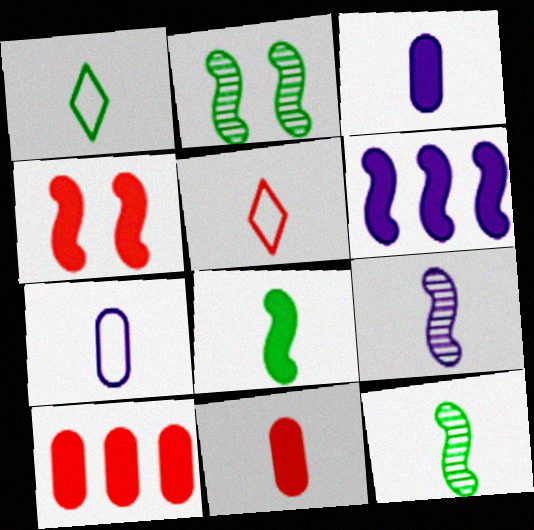[[1, 9, 11], 
[3, 5, 12], 
[4, 6, 8]]